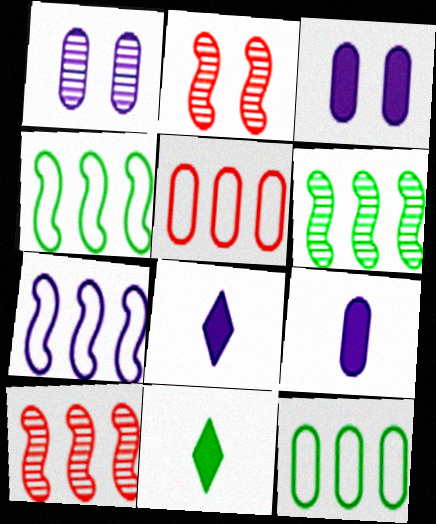[[1, 7, 8], 
[2, 8, 12]]